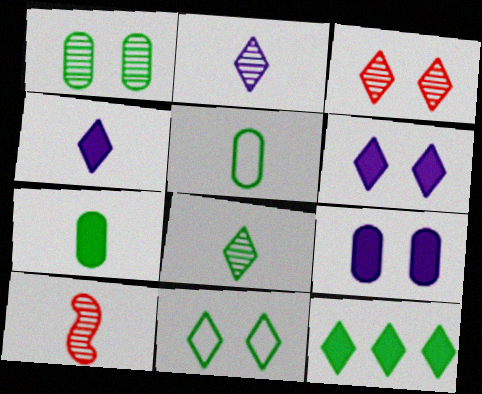[[3, 6, 11], 
[4, 5, 10], 
[8, 11, 12]]